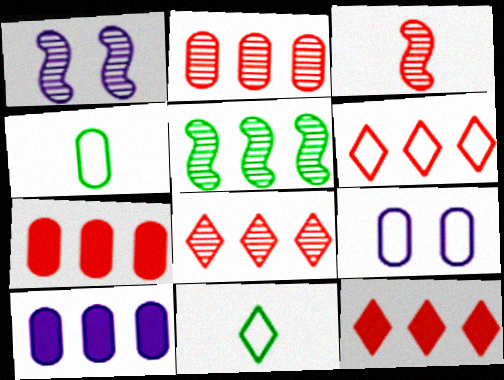[[1, 3, 5], 
[1, 4, 12], 
[1, 7, 11], 
[5, 6, 10], 
[6, 8, 12]]